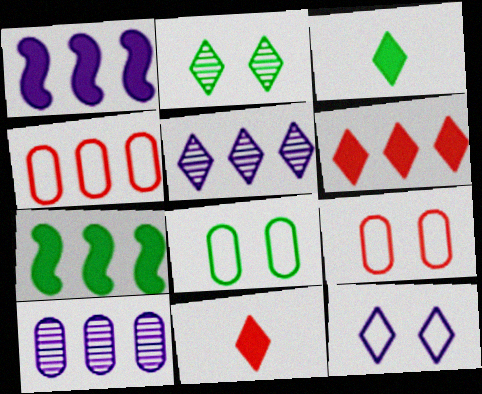[[4, 5, 7]]